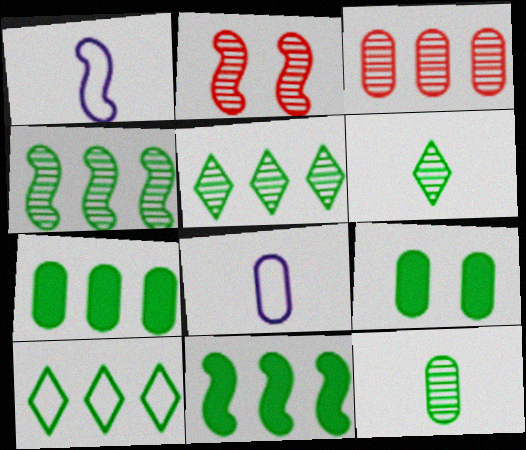[[1, 2, 11], 
[3, 8, 9], 
[4, 7, 10]]